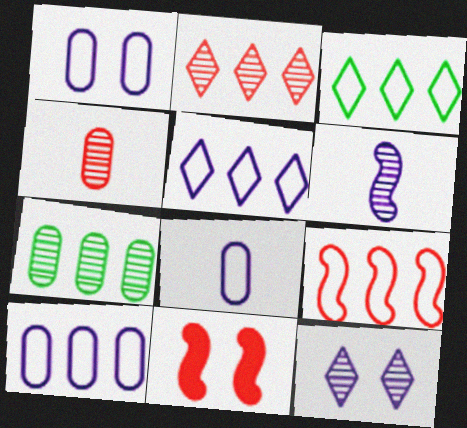[[1, 8, 10], 
[3, 9, 10]]